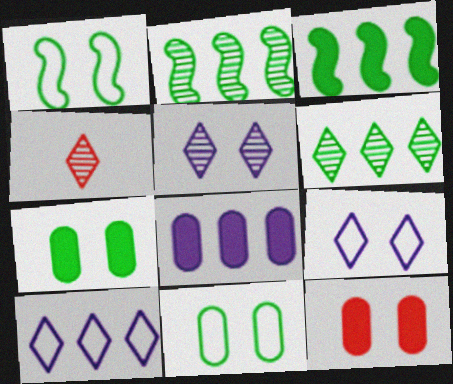[[1, 4, 8], 
[1, 5, 12], 
[4, 5, 6]]